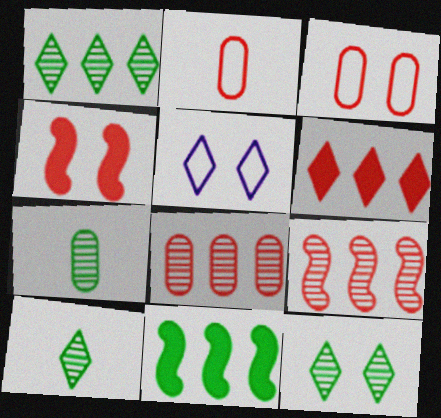[[1, 10, 12], 
[5, 6, 10]]